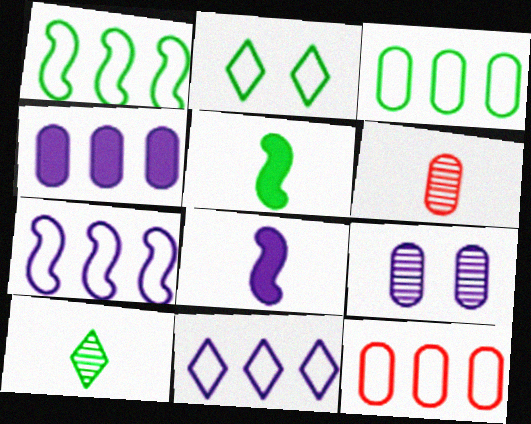[[1, 11, 12], 
[8, 9, 11]]